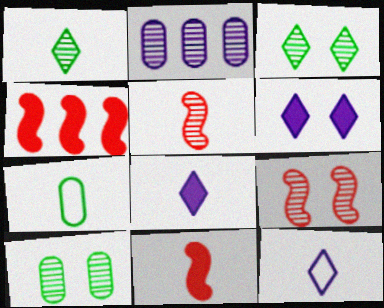[[1, 2, 9], 
[2, 3, 5], 
[4, 10, 12], 
[5, 7, 8]]